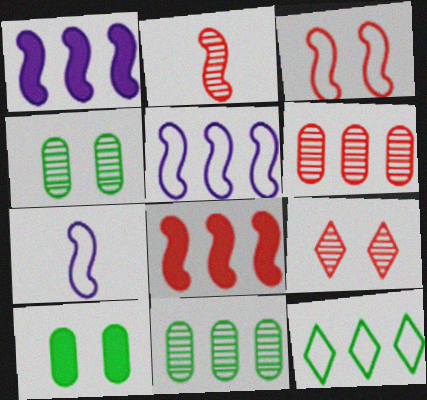[[1, 6, 12], 
[2, 3, 8], 
[2, 6, 9]]